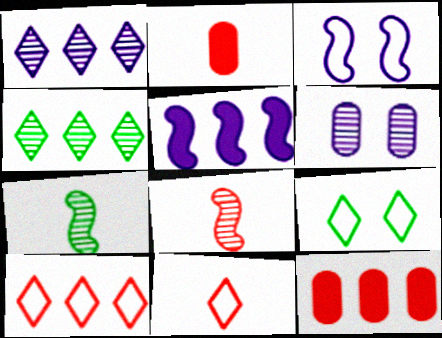[[2, 3, 4], 
[2, 8, 11], 
[4, 6, 8]]